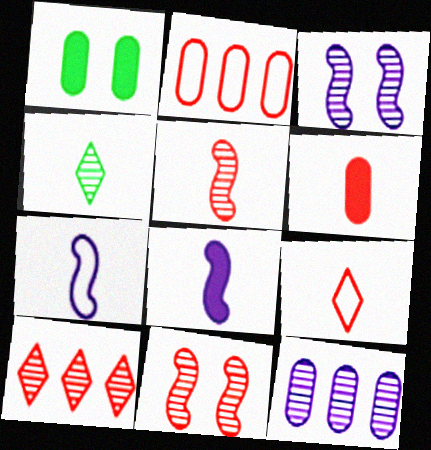[[1, 7, 10], 
[4, 6, 7], 
[4, 11, 12], 
[5, 6, 9]]